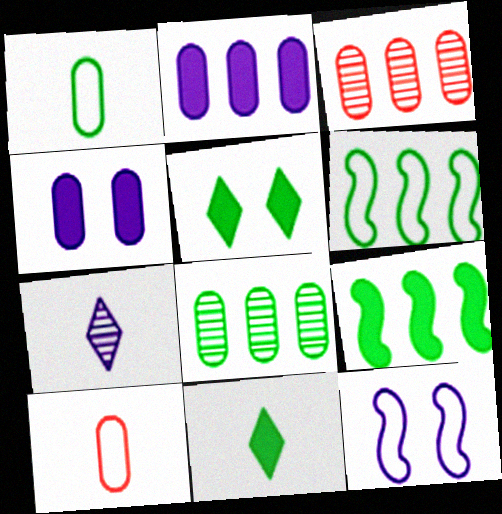[[1, 3, 4], 
[2, 7, 12], 
[3, 11, 12], 
[4, 8, 10]]